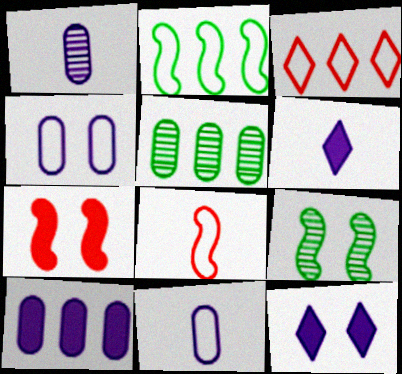[[1, 4, 10], 
[5, 8, 12]]